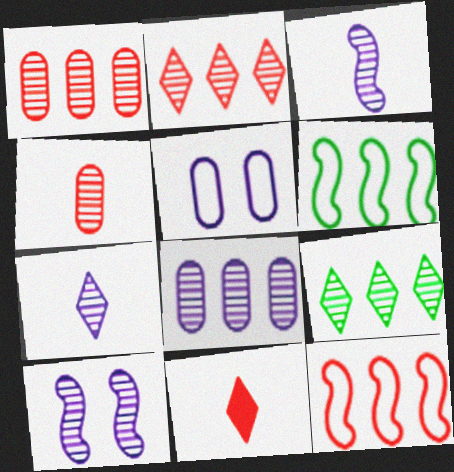[[4, 9, 10], 
[7, 8, 10]]